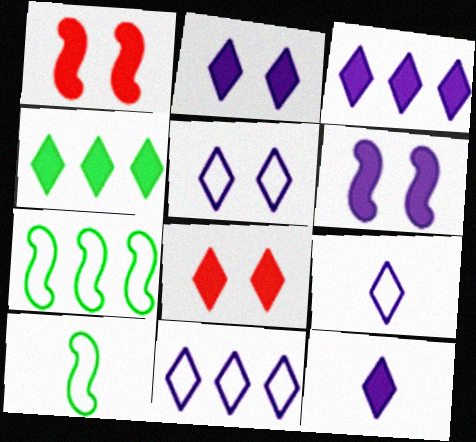[[2, 3, 12], 
[4, 8, 12], 
[5, 9, 11]]